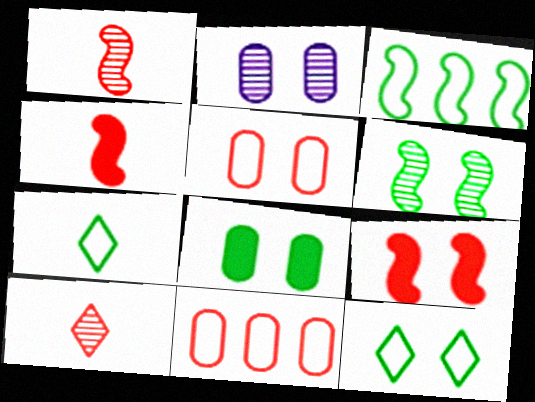[[2, 5, 8], 
[2, 9, 12], 
[6, 8, 12], 
[9, 10, 11]]